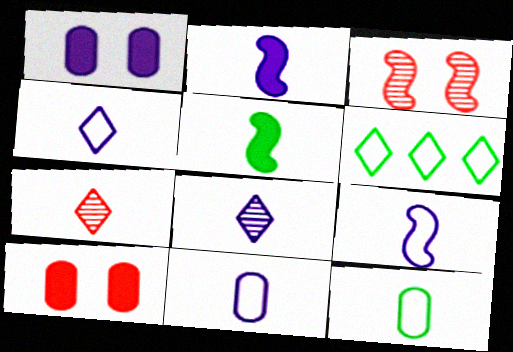[[2, 7, 12], 
[2, 8, 11], 
[4, 9, 11], 
[5, 7, 11]]